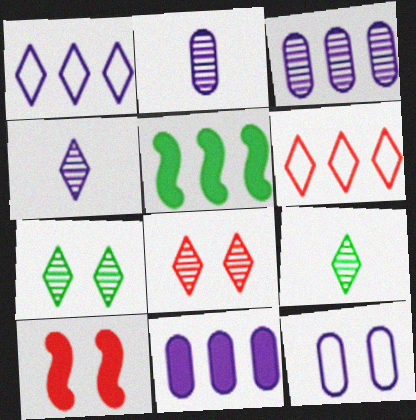[[2, 11, 12], 
[3, 5, 6], 
[7, 10, 12]]